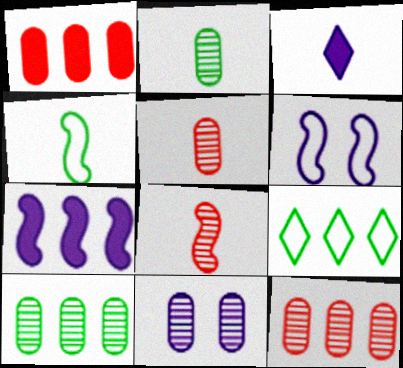[[2, 11, 12], 
[3, 4, 5], 
[5, 10, 11], 
[7, 9, 12]]